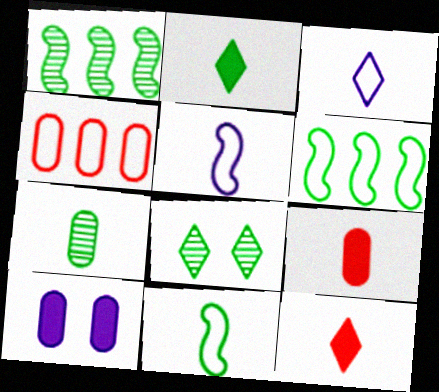[[1, 7, 8], 
[2, 7, 11], 
[4, 7, 10], 
[5, 7, 12]]